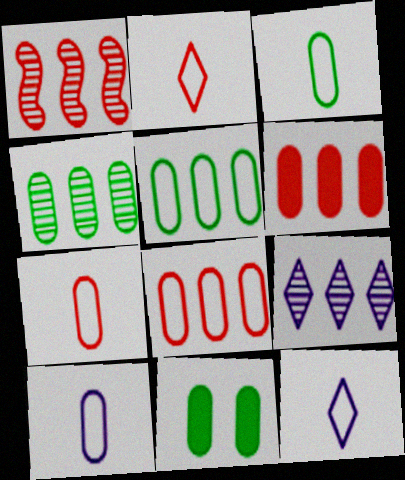[[1, 4, 9], 
[1, 11, 12], 
[3, 4, 11], 
[3, 7, 10]]